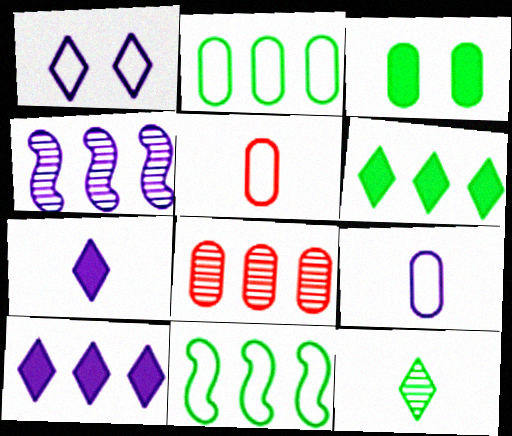[[1, 5, 11], 
[3, 8, 9], 
[3, 11, 12], 
[8, 10, 11]]